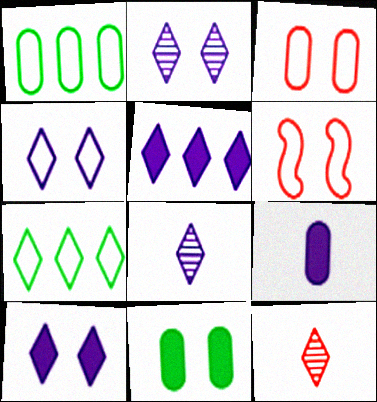[[2, 4, 10], 
[2, 6, 11], 
[4, 5, 8], 
[7, 10, 12]]